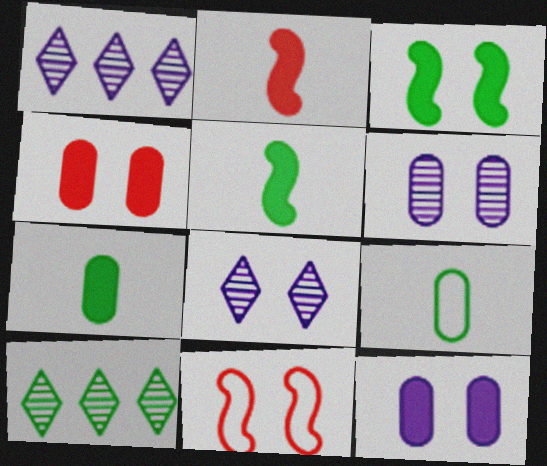[[1, 7, 11], 
[3, 9, 10]]